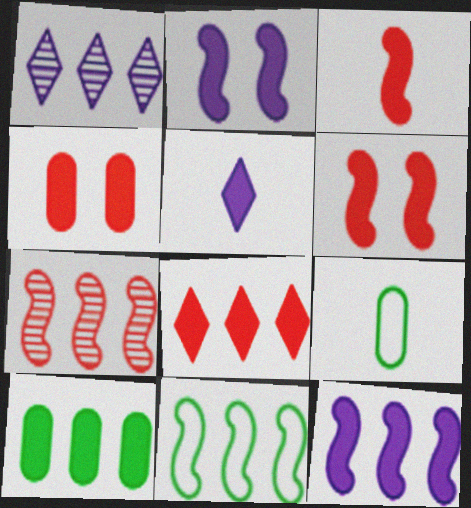[[1, 6, 9], 
[3, 4, 8], 
[5, 6, 10], 
[7, 11, 12], 
[8, 10, 12]]